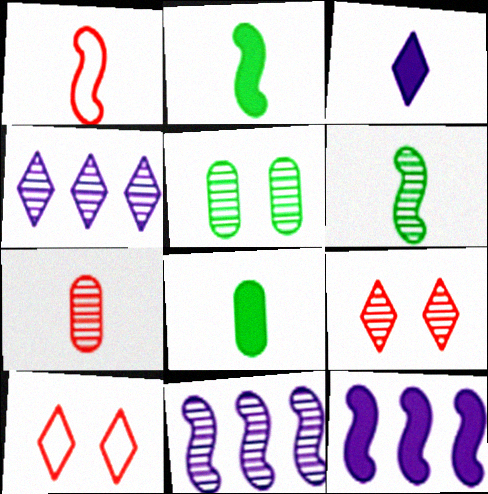[[8, 10, 11]]